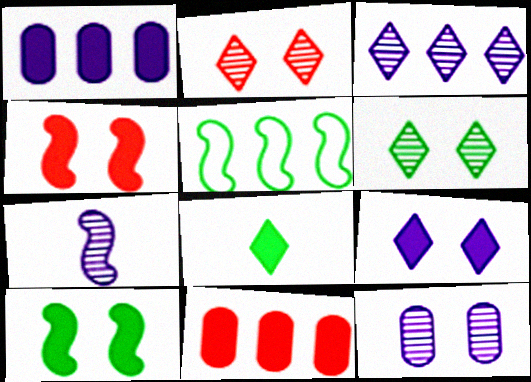[[1, 4, 8], 
[3, 5, 11], 
[3, 7, 12], 
[4, 5, 7]]